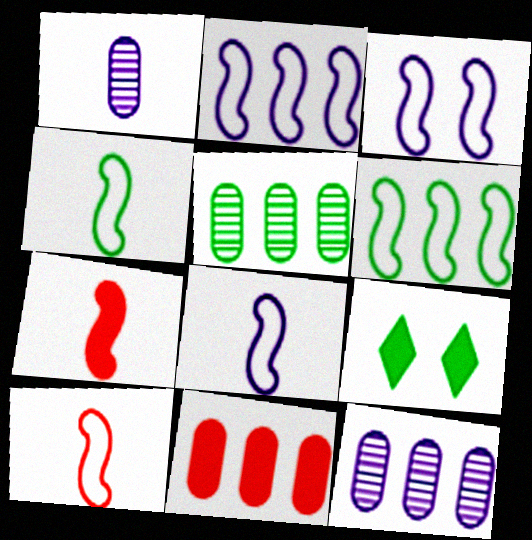[[2, 3, 8], 
[3, 6, 10], 
[4, 5, 9], 
[4, 8, 10], 
[9, 10, 12]]